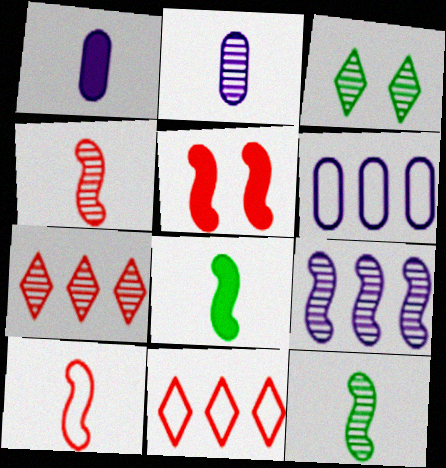[]